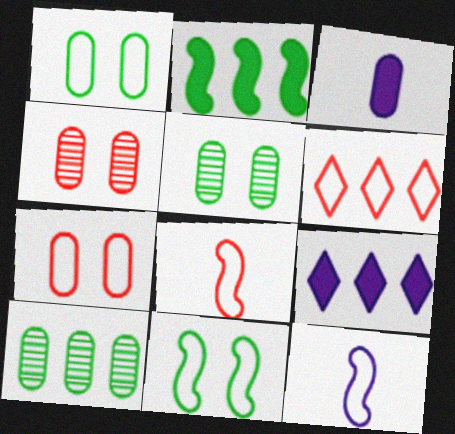[[1, 6, 12], 
[3, 7, 10], 
[5, 8, 9], 
[6, 7, 8]]